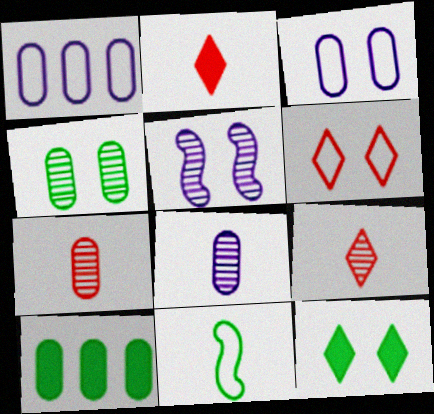[[1, 6, 11], 
[2, 8, 11], 
[3, 7, 10]]